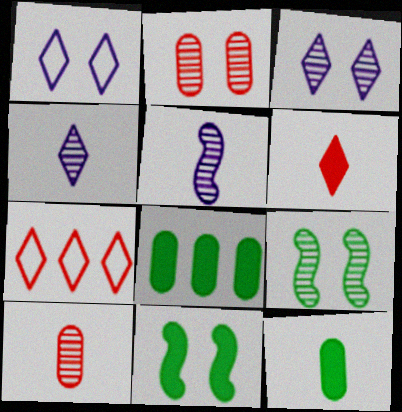[[1, 2, 11], 
[2, 3, 9]]